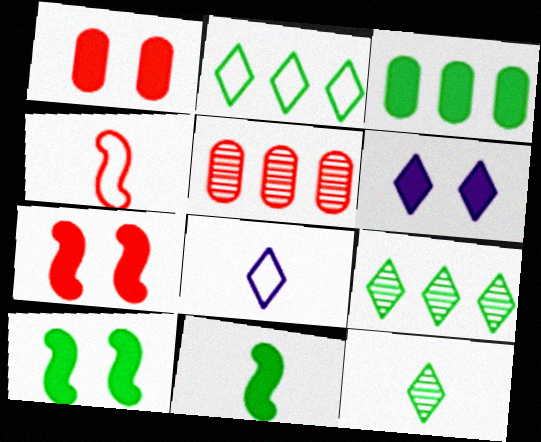[[1, 6, 10], 
[5, 8, 10]]